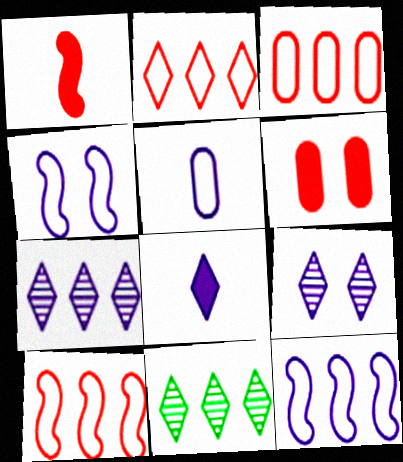[[2, 3, 10]]